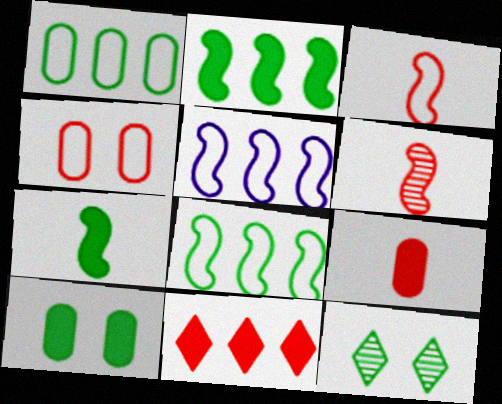[[1, 7, 12], 
[4, 6, 11], 
[5, 9, 12]]